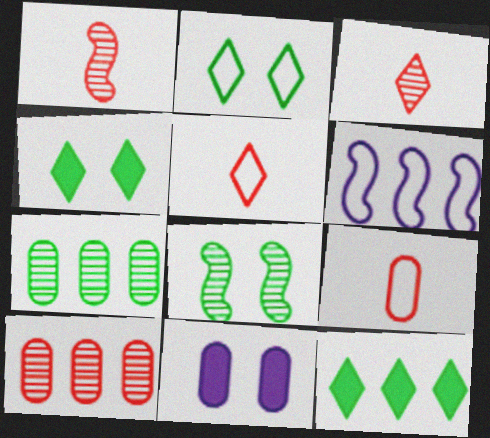[[2, 6, 9], 
[6, 10, 12], 
[7, 9, 11]]